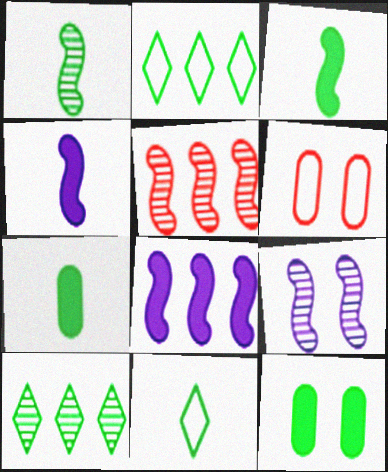[[1, 2, 12], 
[1, 5, 9], 
[1, 7, 11], 
[4, 6, 10]]